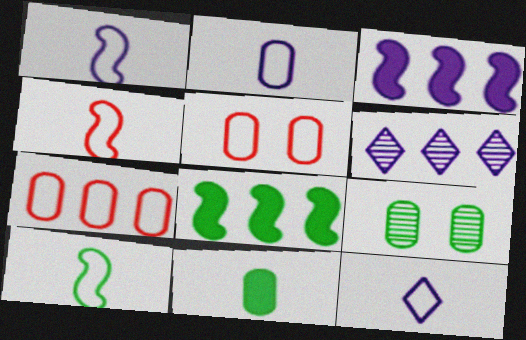[[1, 2, 12], 
[1, 4, 10], 
[6, 7, 8]]